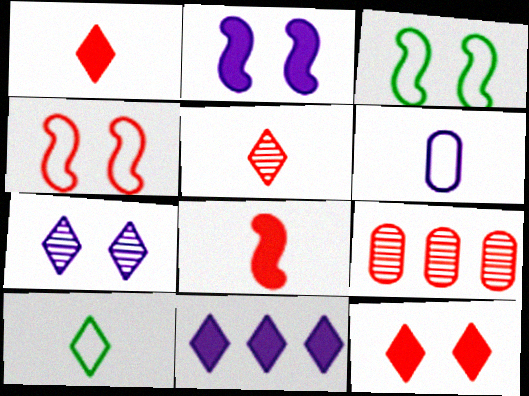[[1, 4, 9], 
[2, 9, 10]]